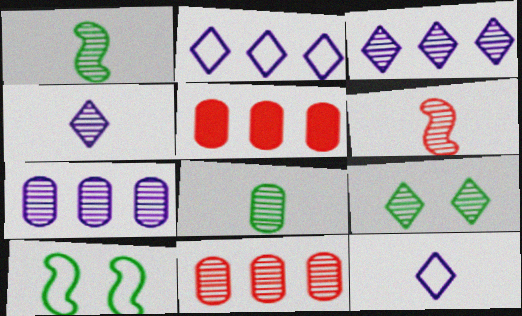[[4, 5, 10], 
[4, 6, 8], 
[6, 7, 9]]